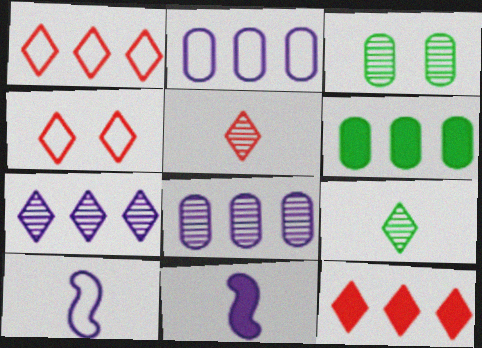[[1, 3, 11], 
[3, 10, 12], 
[4, 5, 12]]